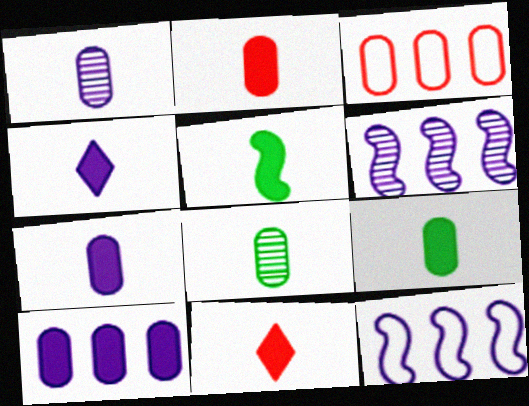[[2, 4, 5], 
[2, 7, 9], 
[5, 7, 11]]